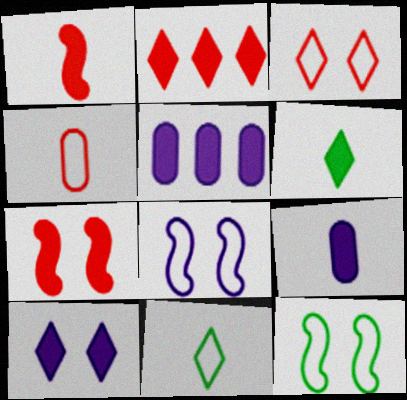[[1, 6, 9], 
[2, 6, 10], 
[5, 6, 7]]